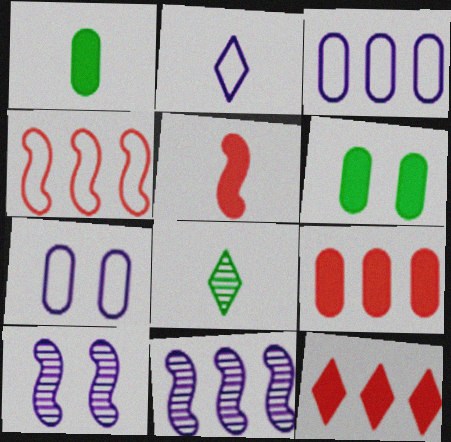[]